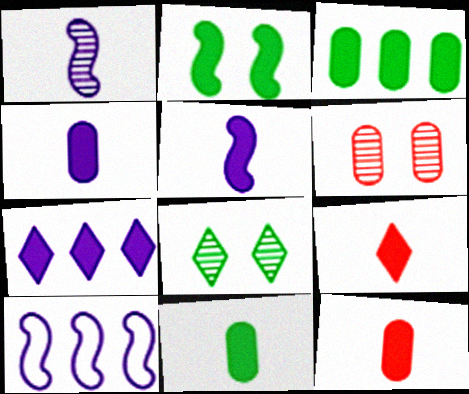[[2, 7, 12], 
[4, 11, 12], 
[5, 9, 11], 
[8, 10, 12]]